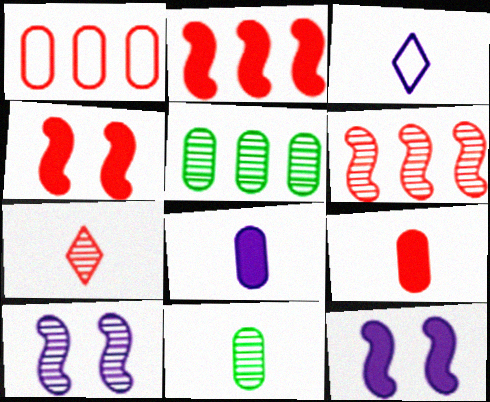[[1, 4, 7], 
[3, 4, 5], 
[5, 7, 10]]